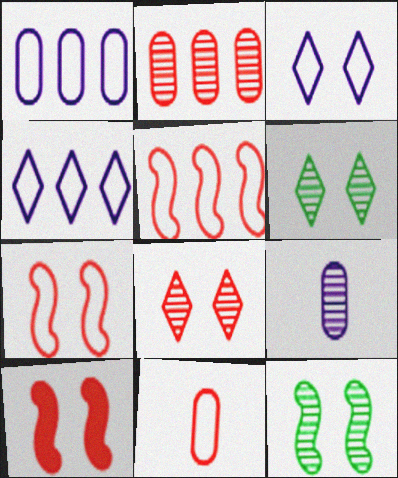[]